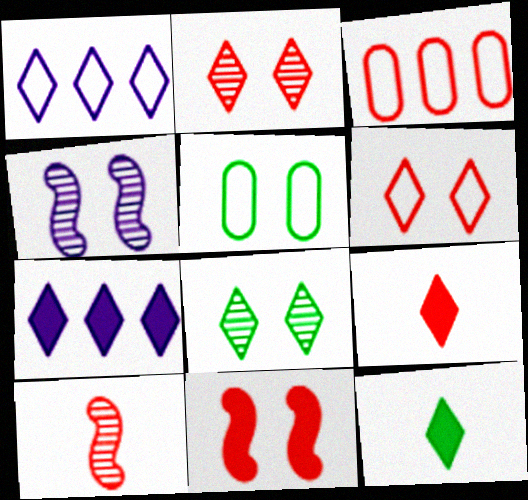[[1, 2, 12], 
[1, 8, 9], 
[3, 4, 12], 
[5, 7, 10]]